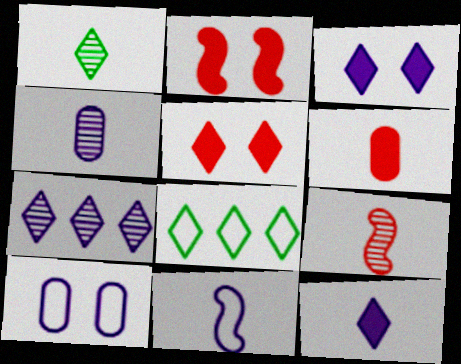[[1, 4, 9], 
[1, 6, 11], 
[2, 4, 8], 
[4, 11, 12]]